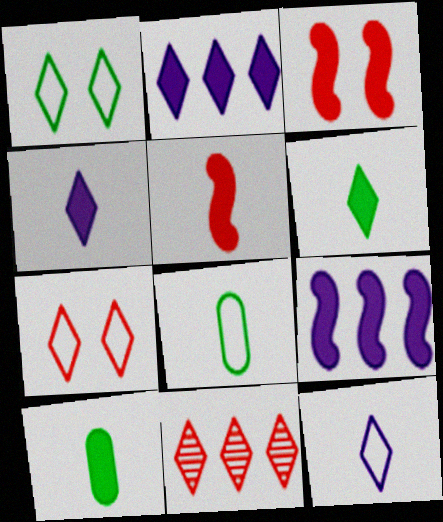[[1, 4, 11], 
[2, 3, 10], 
[4, 5, 10]]